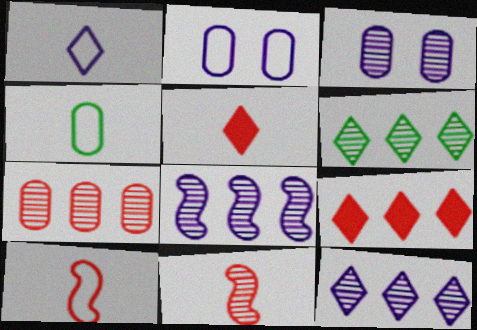[[1, 4, 10], 
[3, 6, 11], 
[6, 7, 8]]